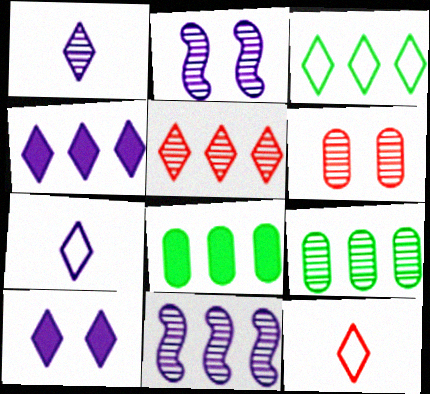[[2, 8, 12], 
[3, 4, 5], 
[5, 9, 11]]